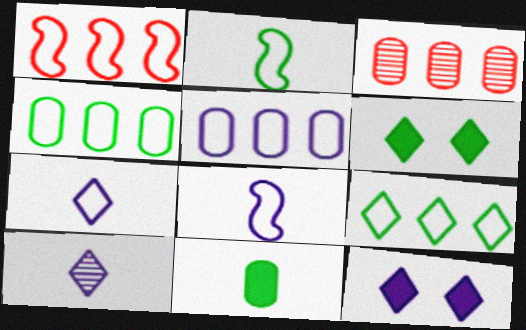[[1, 5, 9], 
[2, 3, 12], 
[3, 6, 8]]